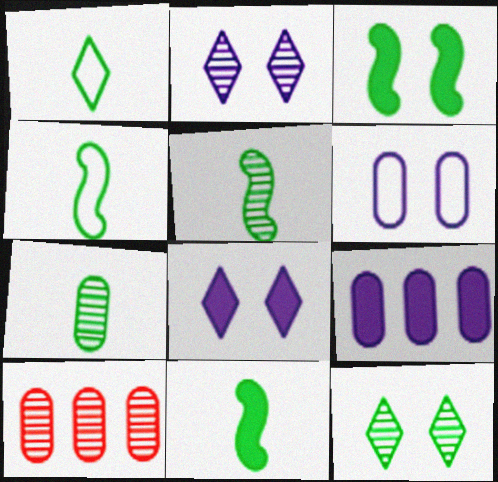[[1, 7, 11], 
[2, 5, 10], 
[4, 5, 11], 
[4, 8, 10]]